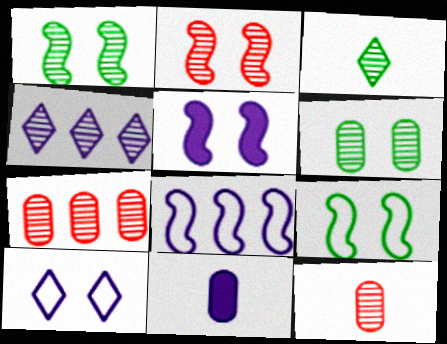[[1, 4, 12], 
[2, 5, 9]]